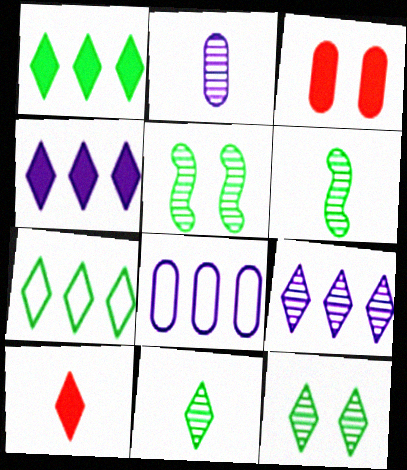[[5, 8, 10]]